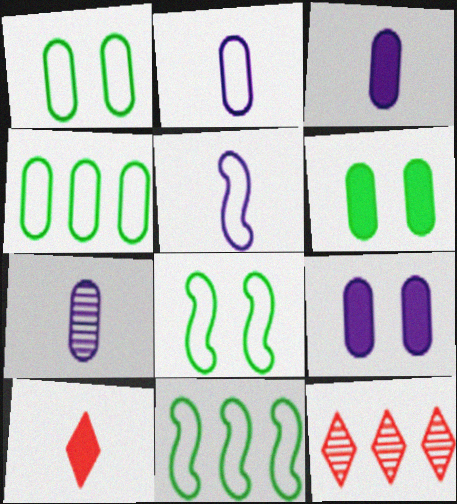[[2, 3, 7], 
[3, 8, 12], 
[5, 6, 12]]